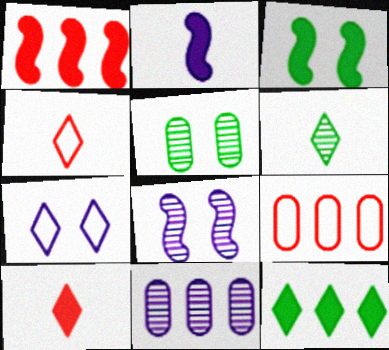[[1, 2, 3], 
[2, 7, 11], 
[3, 4, 11]]